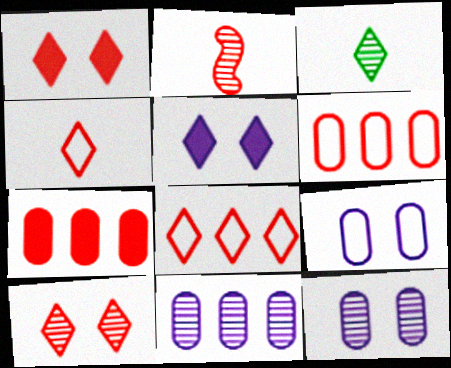[[1, 2, 6], 
[3, 5, 8]]